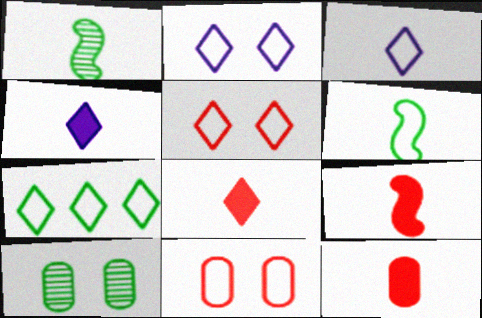[[1, 3, 12], 
[3, 5, 7], 
[8, 9, 12]]